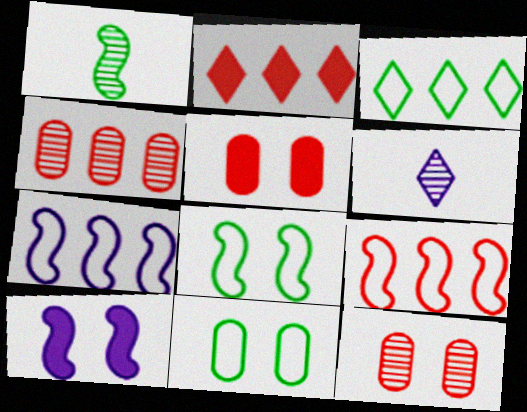[[1, 9, 10], 
[2, 4, 9]]